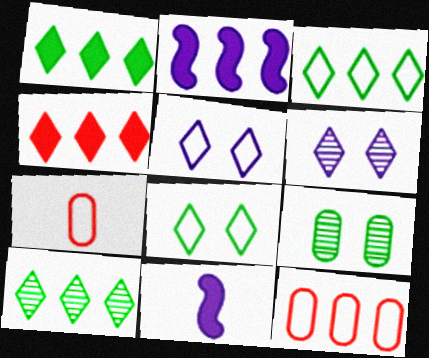[[1, 3, 10], 
[2, 10, 12]]